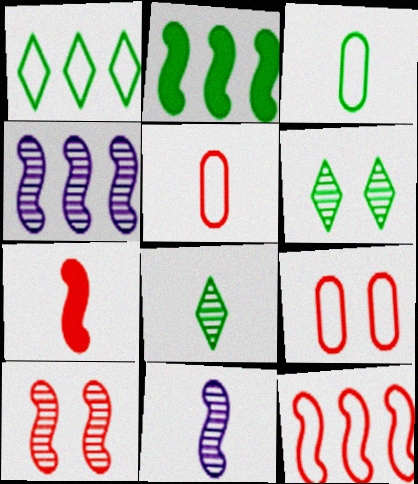[[2, 3, 6], 
[2, 4, 12], 
[7, 10, 12]]